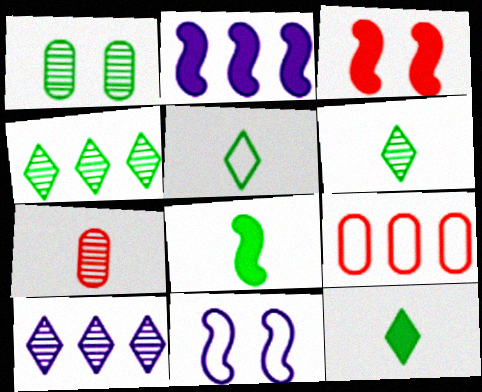[[2, 3, 8], 
[2, 4, 9], 
[5, 6, 12], 
[5, 9, 11]]